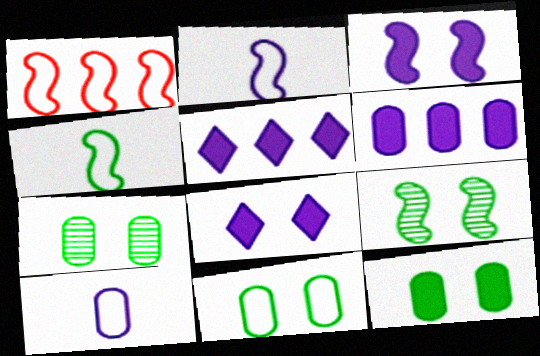[[7, 11, 12]]